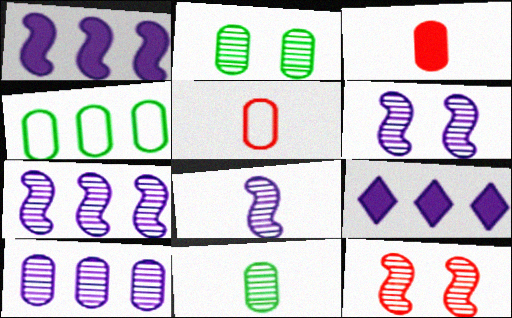[[6, 7, 8]]